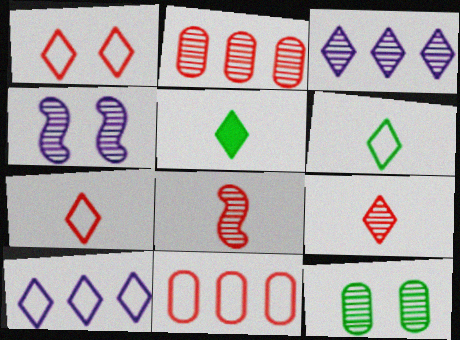[[1, 3, 5], 
[1, 6, 10], 
[3, 8, 12], 
[4, 5, 11]]